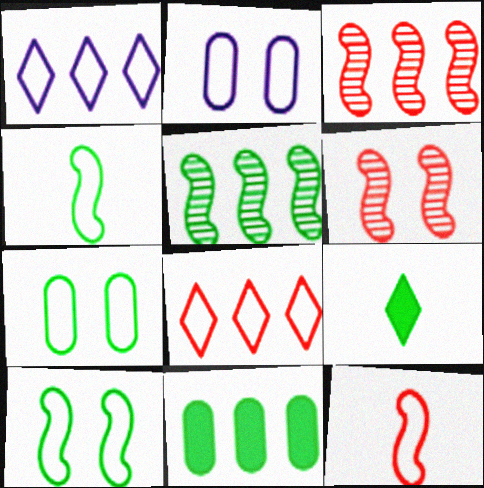[[1, 3, 11], 
[1, 7, 12], 
[2, 3, 9], 
[2, 4, 8], 
[5, 7, 9]]